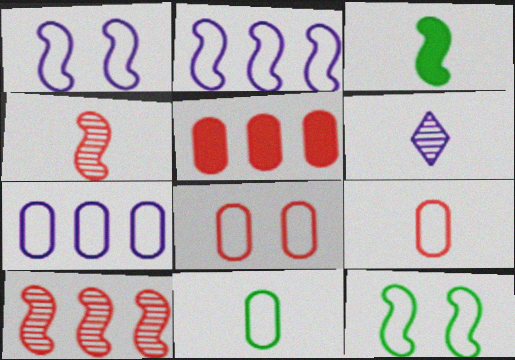[[1, 3, 10], 
[3, 6, 9], 
[5, 6, 12], 
[7, 8, 11]]